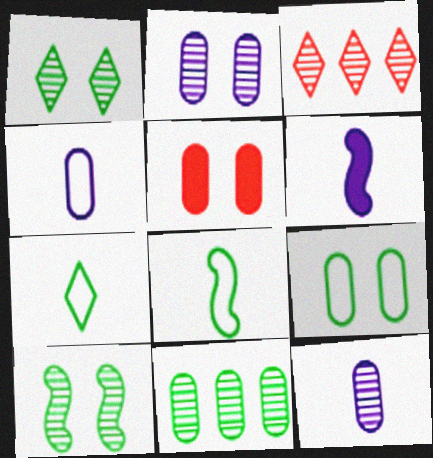[[2, 5, 9], 
[3, 6, 9], 
[3, 10, 12], 
[4, 5, 11]]